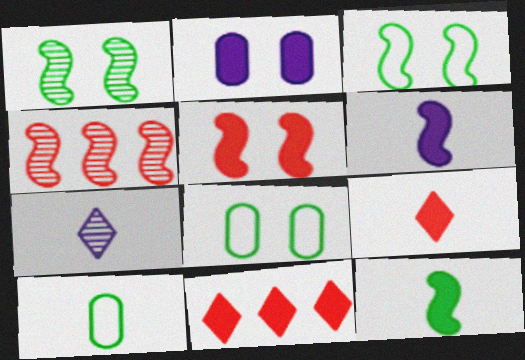[[2, 11, 12], 
[3, 4, 6]]